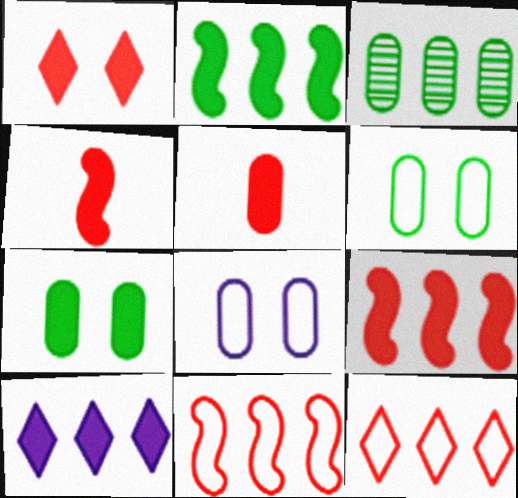[[1, 5, 9], 
[3, 5, 8], 
[3, 10, 11], 
[4, 7, 10]]